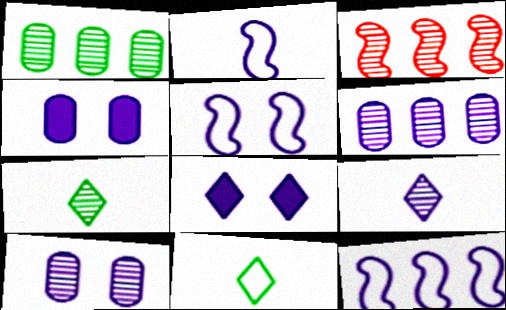[[2, 5, 12], 
[2, 6, 8], 
[3, 4, 11], 
[3, 7, 10], 
[4, 9, 12], 
[5, 8, 10]]